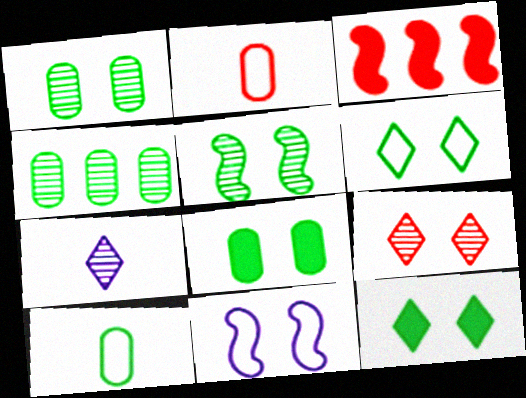[[2, 3, 9], 
[4, 8, 10], 
[5, 6, 8], 
[8, 9, 11]]